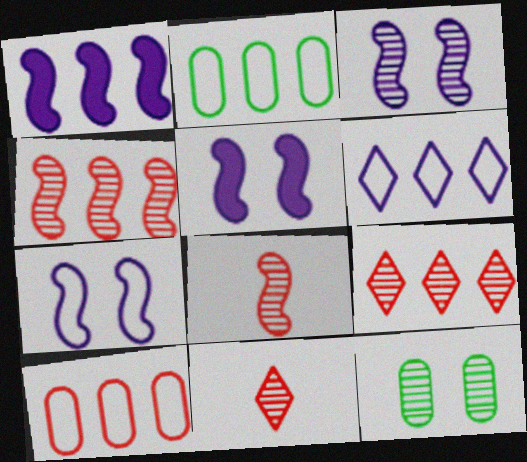[[1, 2, 9], 
[2, 5, 11], 
[3, 5, 7]]